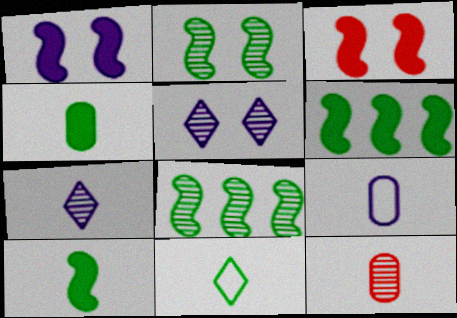[[4, 9, 12], 
[5, 8, 12]]